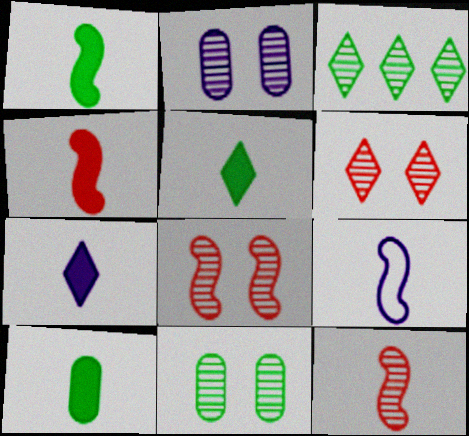[[1, 5, 10], 
[1, 9, 12], 
[2, 3, 12], 
[4, 7, 10]]